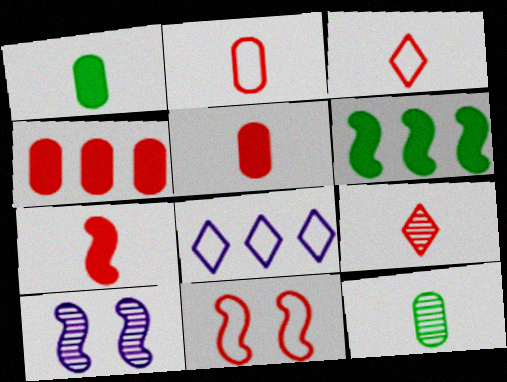[[2, 7, 9], 
[4, 9, 11]]